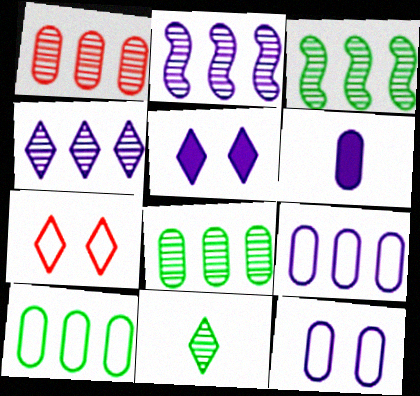[[1, 3, 4], 
[3, 6, 7]]